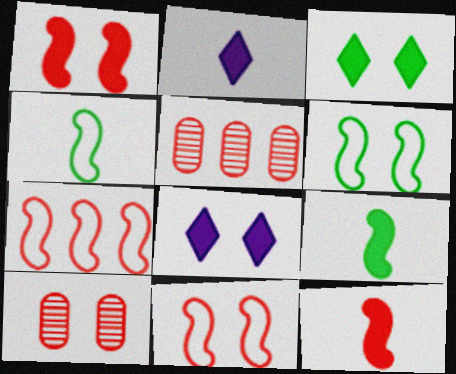[[2, 5, 6], 
[4, 5, 8], 
[6, 8, 10]]